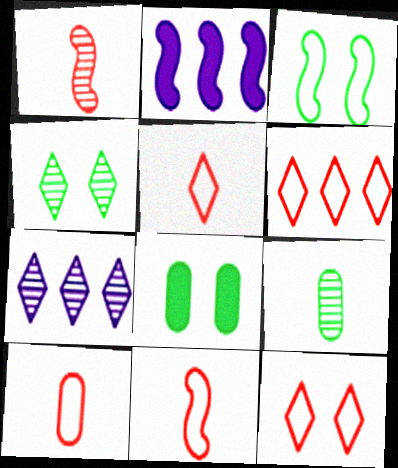[[1, 2, 3], 
[2, 4, 10], 
[2, 9, 12], 
[3, 4, 8], 
[5, 6, 12], 
[5, 10, 11], 
[7, 8, 11]]